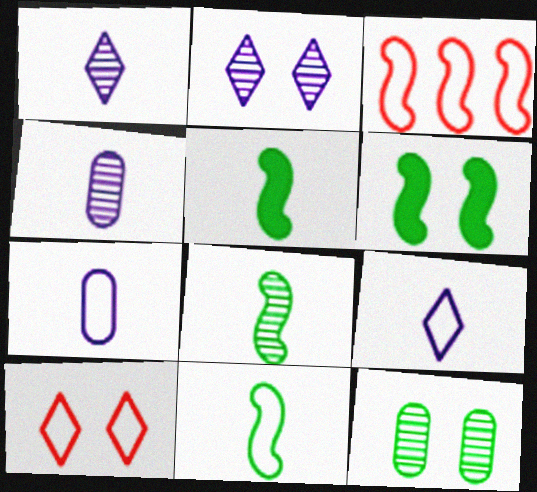[[5, 8, 11]]